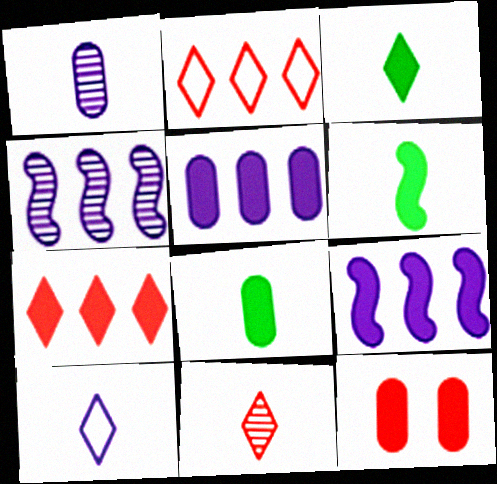[[3, 6, 8], 
[3, 9, 12], 
[3, 10, 11], 
[5, 8, 12]]